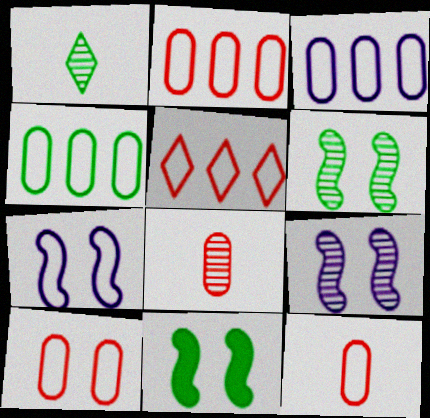[[1, 4, 11], 
[2, 3, 4], 
[2, 10, 12]]